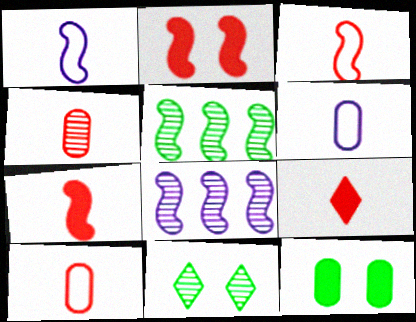[[1, 2, 5], 
[3, 4, 9], 
[4, 8, 11]]